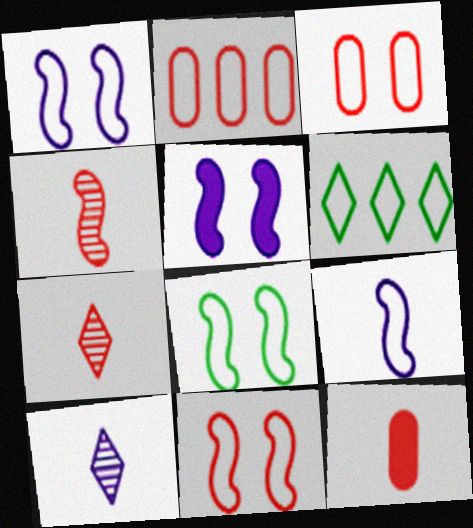[[1, 8, 11], 
[3, 6, 9]]